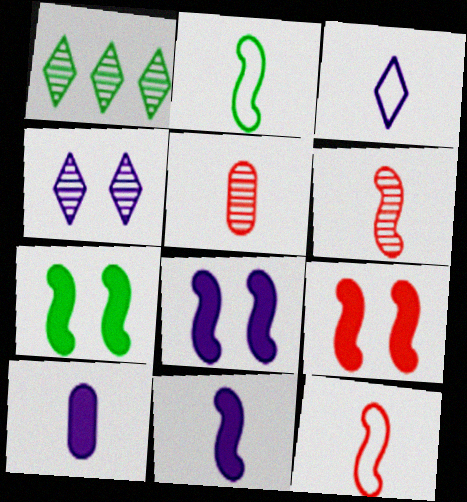[[2, 6, 11], 
[7, 8, 9]]